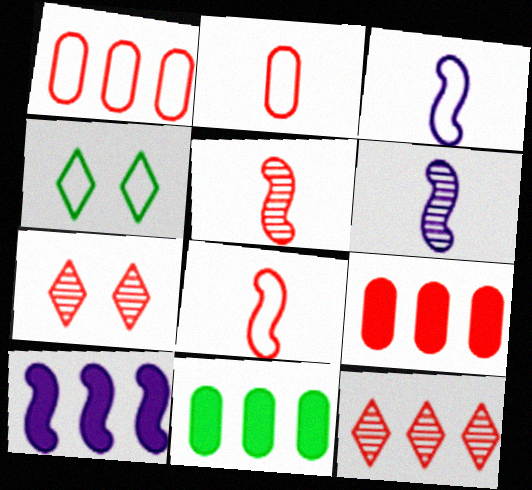[[1, 3, 4], 
[3, 7, 11], 
[4, 6, 9], 
[7, 8, 9]]